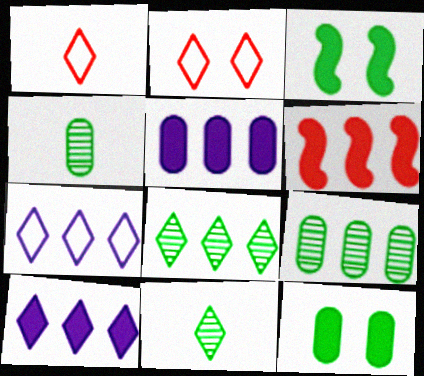[[2, 10, 11], 
[6, 7, 9]]